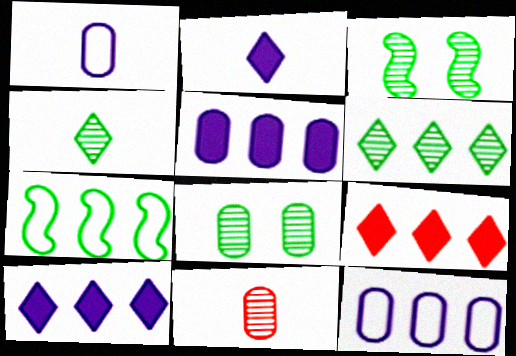[[1, 3, 9]]